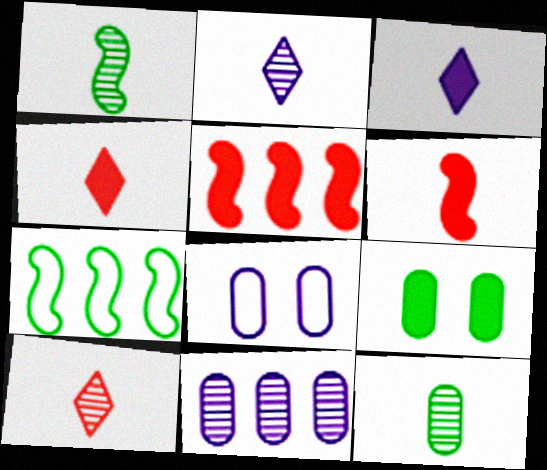[[3, 5, 9]]